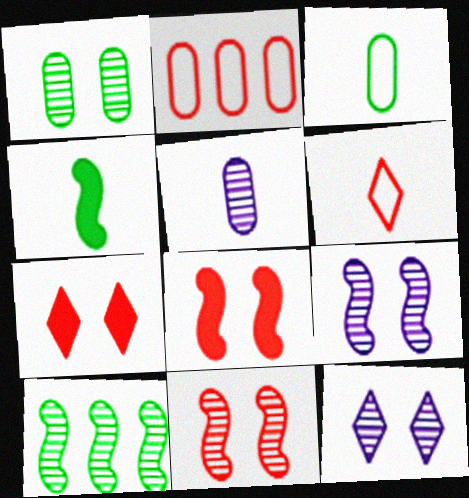[[1, 11, 12], 
[2, 4, 12], 
[4, 5, 6]]